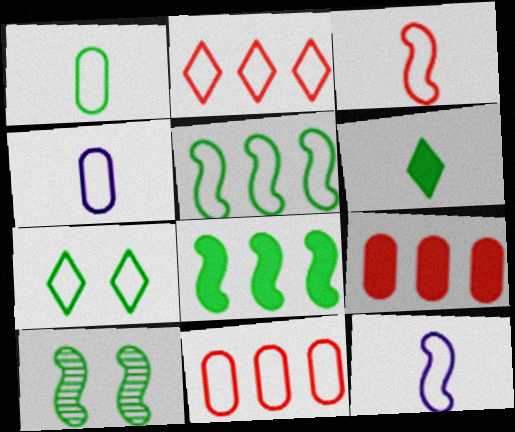[[1, 5, 7], 
[7, 11, 12]]